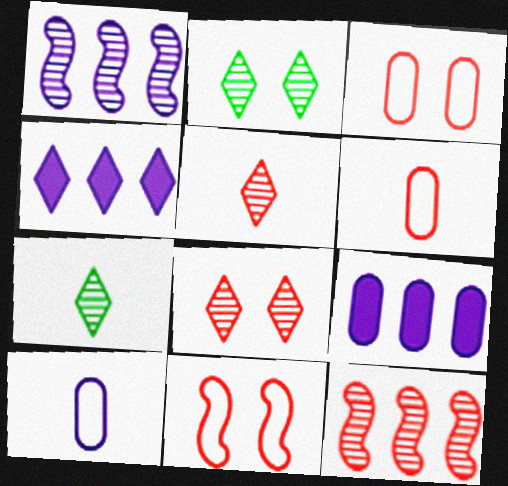[[7, 9, 11]]